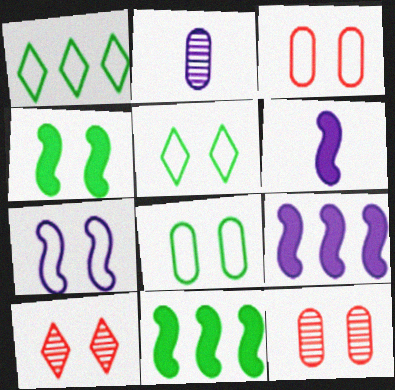[[1, 6, 12], 
[3, 5, 7]]